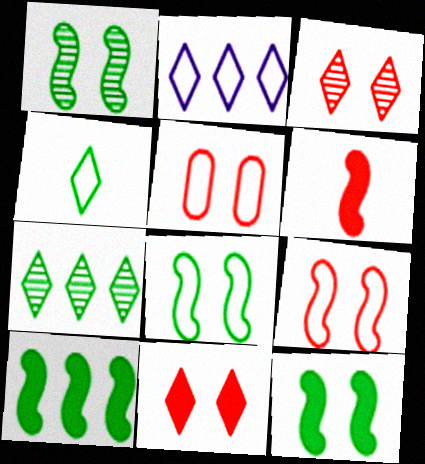[[1, 8, 12]]